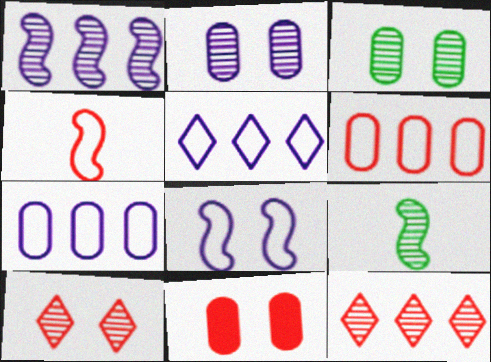[[2, 9, 12], 
[4, 11, 12], 
[5, 9, 11]]